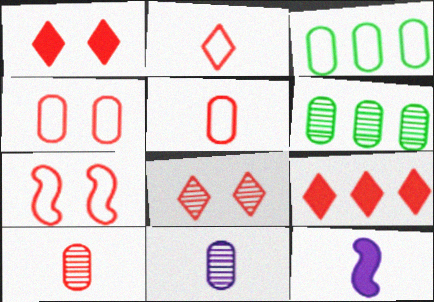[[2, 8, 9], 
[3, 8, 12], 
[7, 9, 10]]